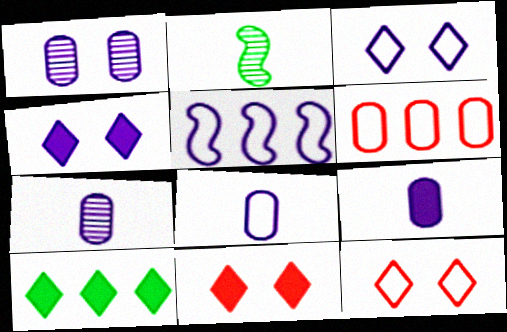[[2, 4, 6], 
[3, 5, 8], 
[4, 5, 7], 
[7, 8, 9]]